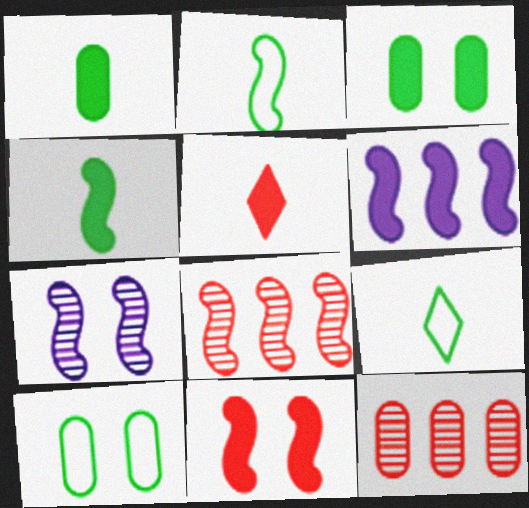[[3, 5, 6], 
[4, 6, 11]]